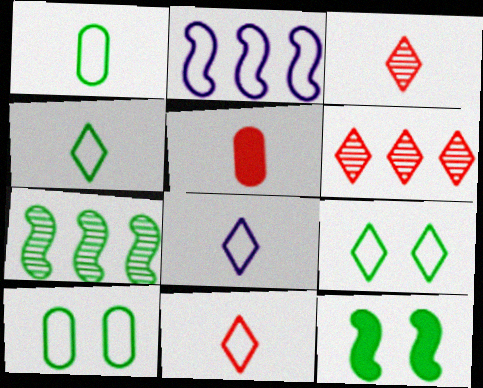[[2, 10, 11], 
[4, 8, 11]]